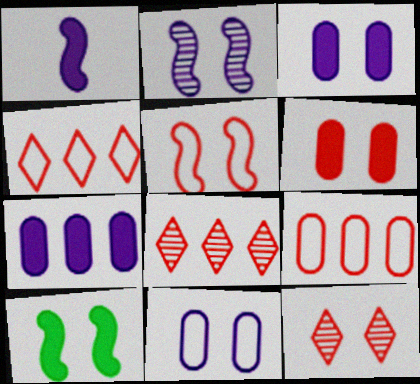[[2, 5, 10], 
[5, 6, 12], 
[10, 11, 12]]